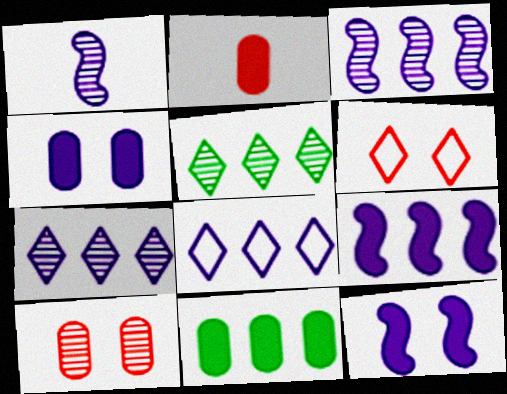[[1, 4, 8], 
[1, 5, 10], 
[1, 6, 11], 
[2, 4, 11]]